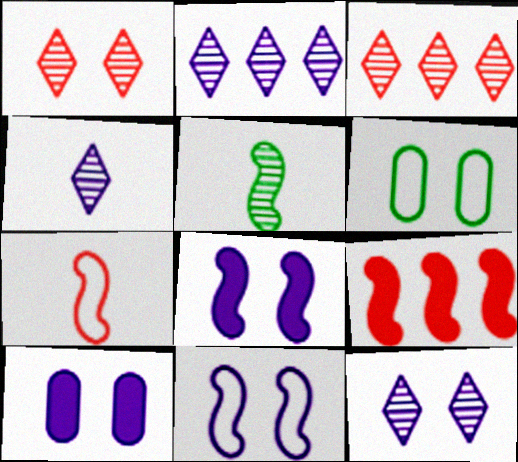[[1, 6, 8], 
[2, 4, 12], 
[4, 6, 9], 
[5, 9, 11], 
[10, 11, 12]]